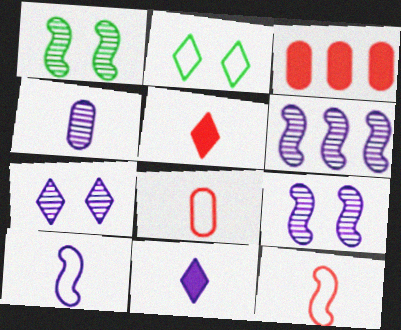[[4, 6, 7], 
[4, 10, 11]]